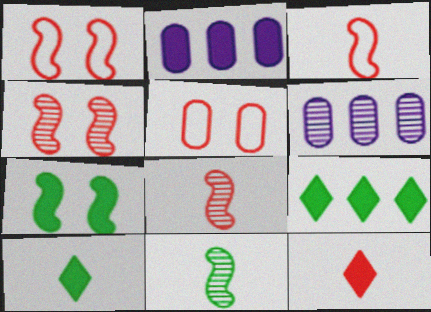[[1, 6, 10], 
[2, 7, 12]]